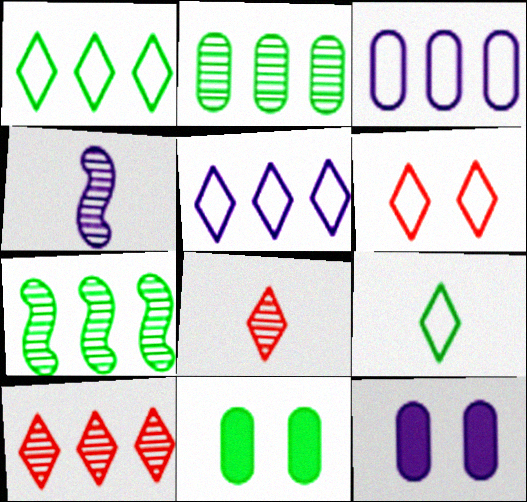[[4, 5, 12], 
[5, 6, 9], 
[7, 9, 11]]